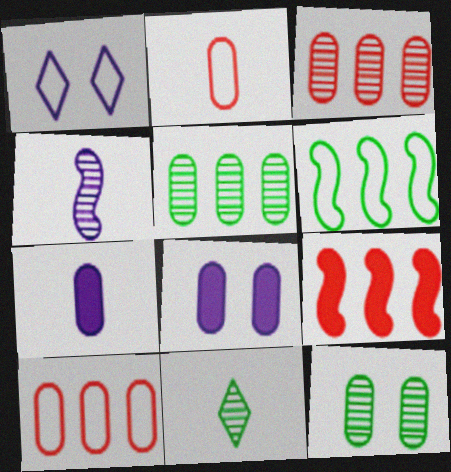[[1, 2, 6], 
[2, 5, 8], 
[7, 10, 12]]